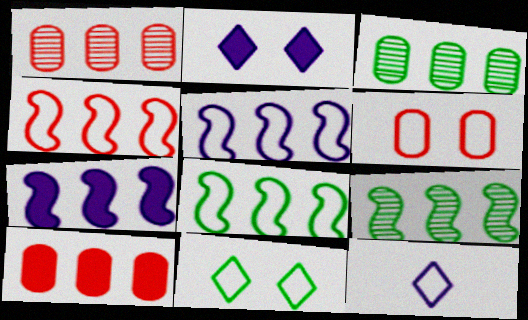[[4, 5, 8], 
[4, 7, 9], 
[6, 8, 12]]